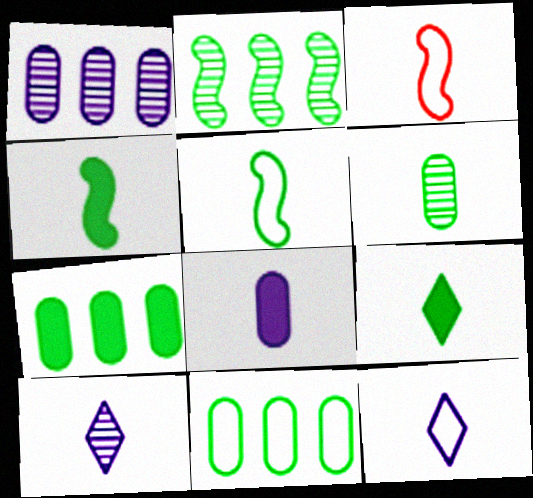[[5, 6, 9]]